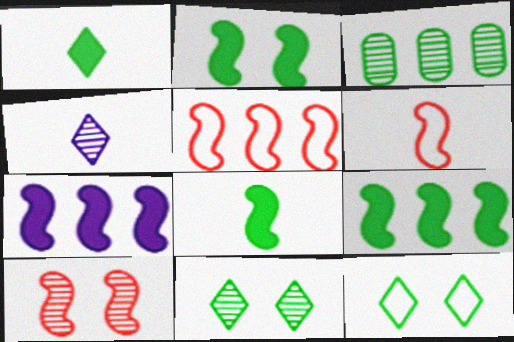[[2, 8, 9], 
[3, 4, 10], 
[3, 8, 12]]